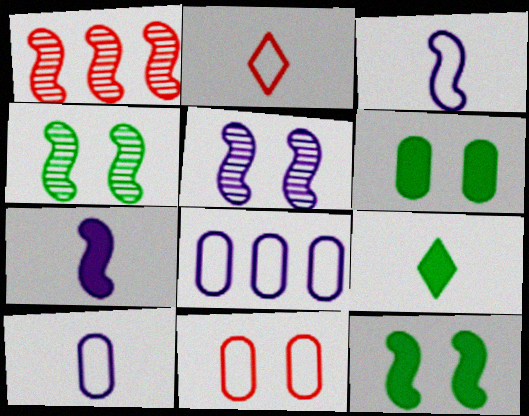[[1, 3, 12]]